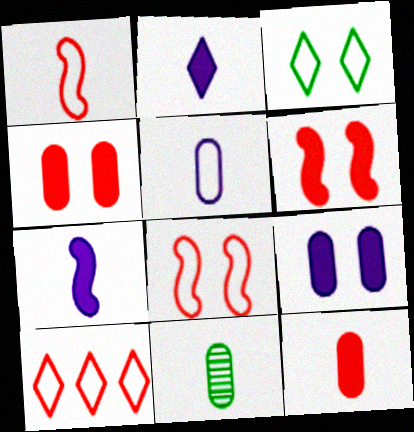[[1, 2, 11], 
[5, 11, 12]]